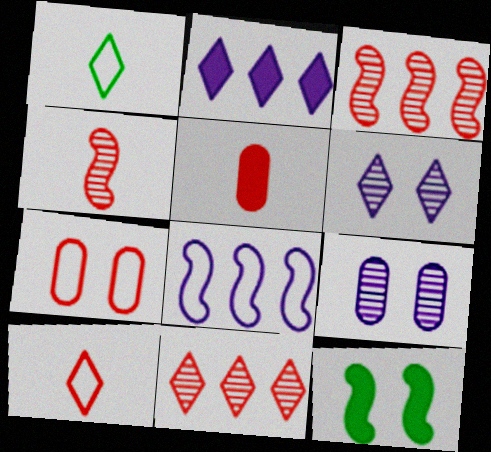[[1, 7, 8], 
[2, 5, 12], 
[4, 5, 10], 
[4, 8, 12], 
[6, 7, 12]]